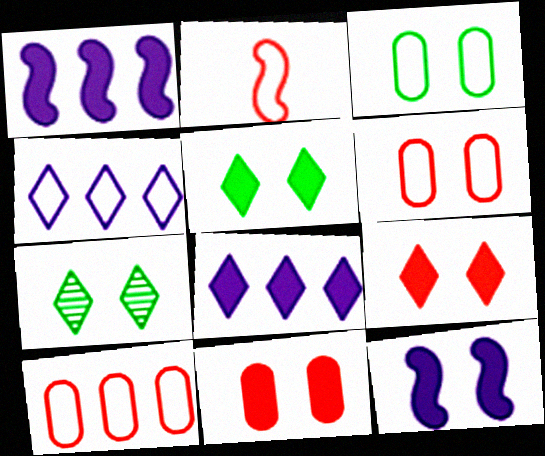[[2, 3, 4], 
[5, 11, 12], 
[6, 7, 12]]